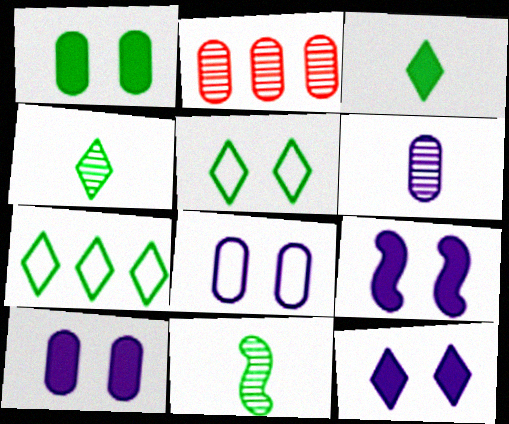[[1, 7, 11], 
[9, 10, 12]]